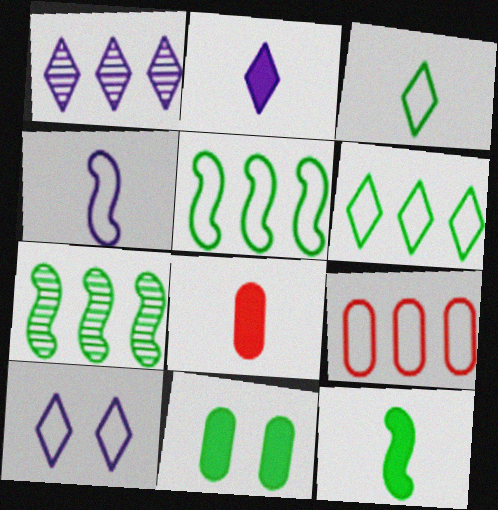[[1, 2, 10], 
[2, 8, 12], 
[3, 7, 11], 
[7, 8, 10]]